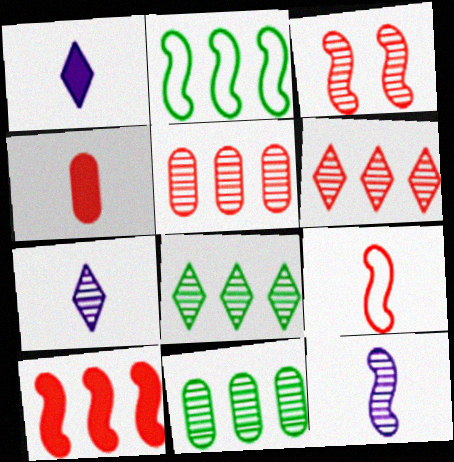[[3, 7, 11], 
[3, 9, 10]]